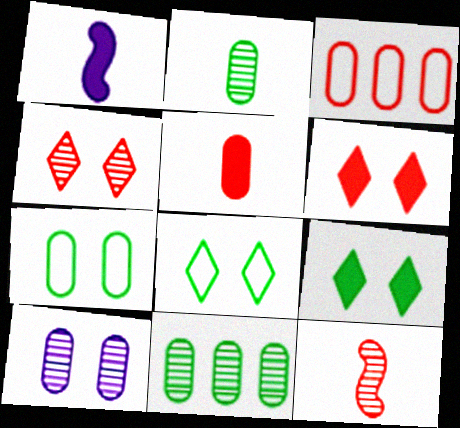[[3, 6, 12]]